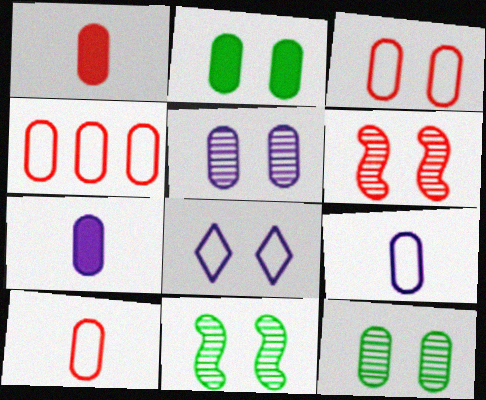[[2, 3, 5], 
[2, 6, 8], 
[3, 4, 10], 
[4, 7, 12]]